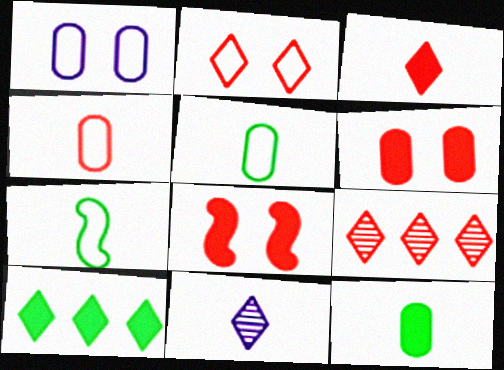[[2, 3, 9], 
[2, 10, 11], 
[4, 8, 9]]